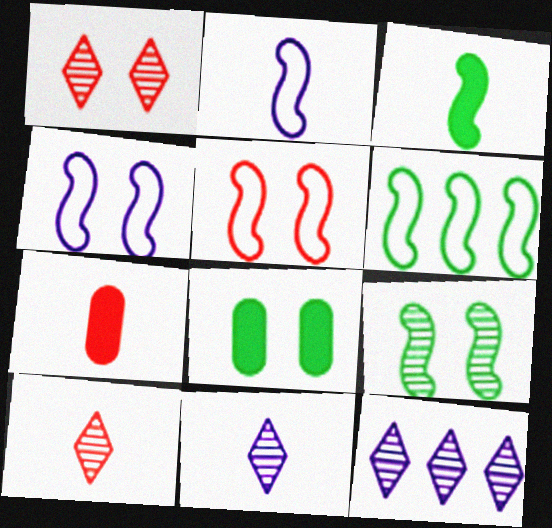[[1, 4, 8], 
[2, 5, 6], 
[3, 6, 9]]